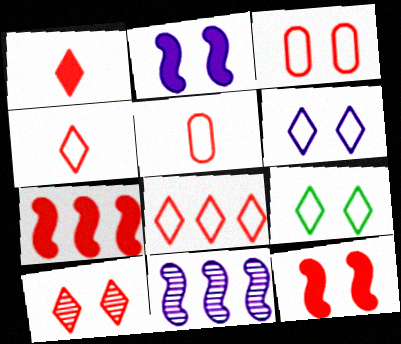[[1, 8, 10], 
[3, 10, 12], 
[5, 7, 10]]